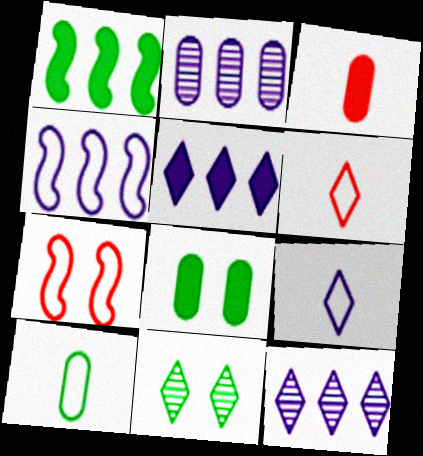[[1, 10, 11], 
[2, 4, 5], 
[3, 4, 11], 
[5, 6, 11]]